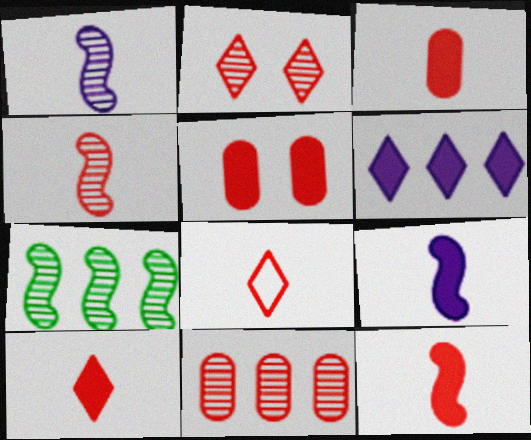[[2, 4, 11], 
[3, 4, 8], 
[3, 10, 12]]